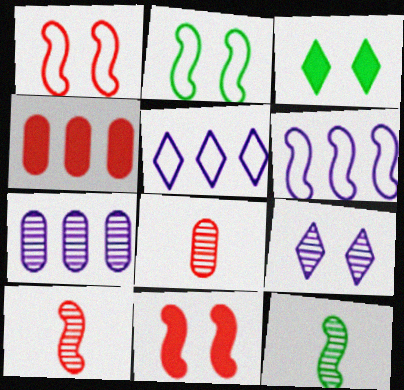[[3, 6, 8], 
[6, 11, 12]]